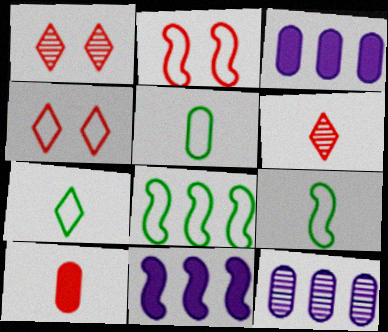[[1, 3, 9], 
[1, 5, 11], 
[5, 7, 9]]